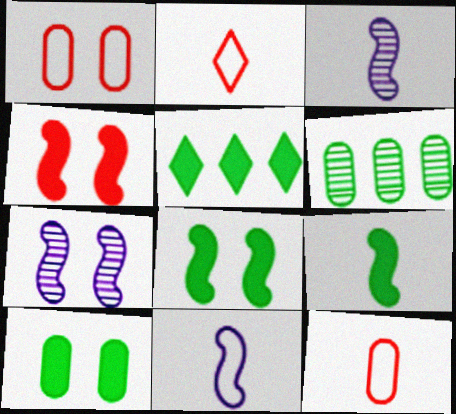[[1, 3, 5], 
[5, 7, 12], 
[5, 9, 10]]